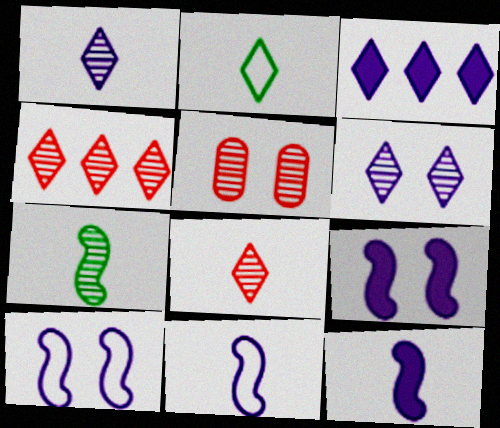[]